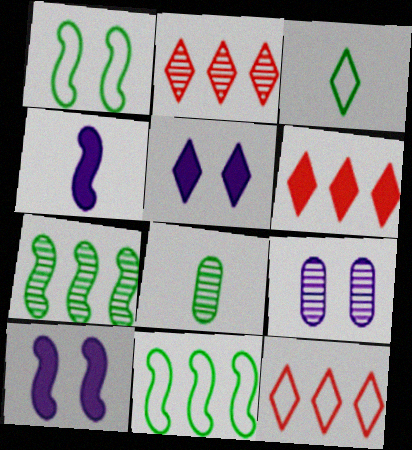[[2, 3, 5], 
[2, 6, 12], 
[8, 10, 12]]